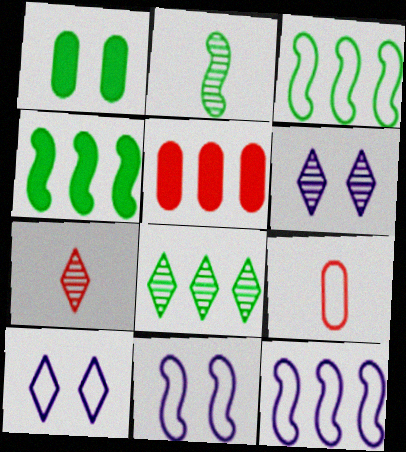[[1, 7, 12], 
[2, 5, 10], 
[3, 9, 10], 
[4, 6, 9], 
[5, 8, 12], 
[6, 7, 8]]